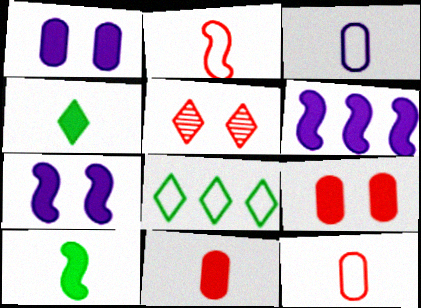[[4, 6, 9]]